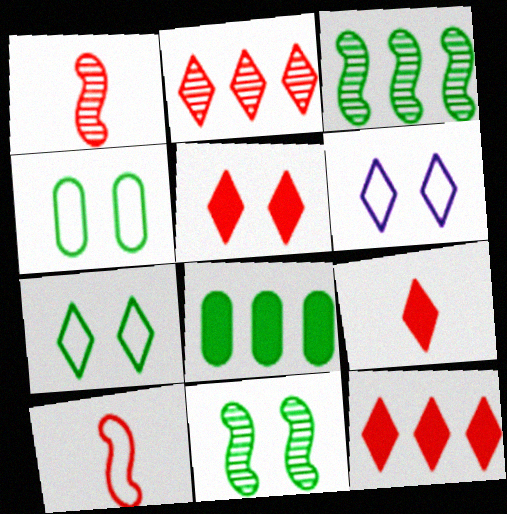[[1, 6, 8], 
[5, 9, 12]]